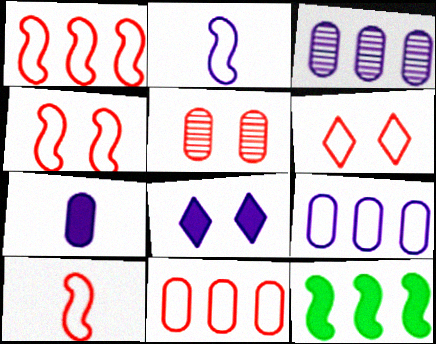[[1, 4, 10], 
[2, 3, 8], 
[6, 10, 11]]